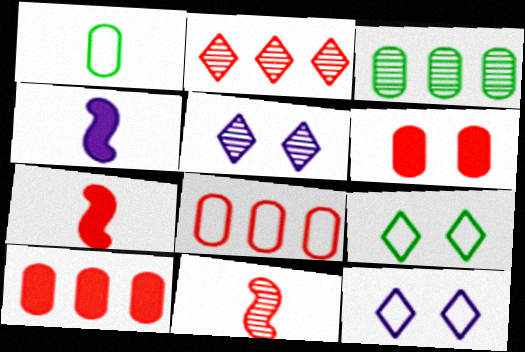[[3, 5, 11], 
[3, 7, 12]]